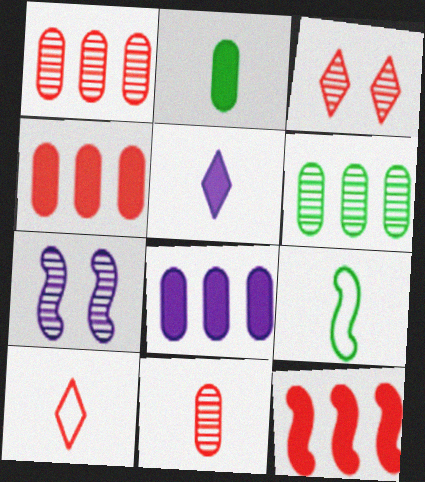[[3, 8, 9], 
[5, 9, 11], 
[7, 9, 12]]